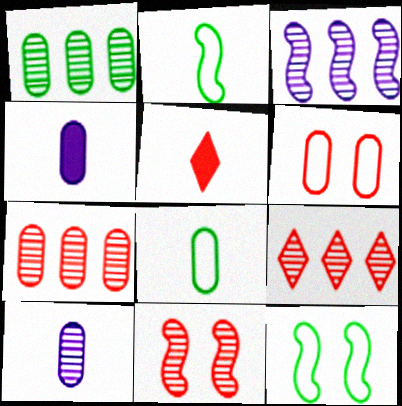[[1, 3, 9], 
[1, 4, 6], 
[2, 5, 10], 
[4, 9, 12]]